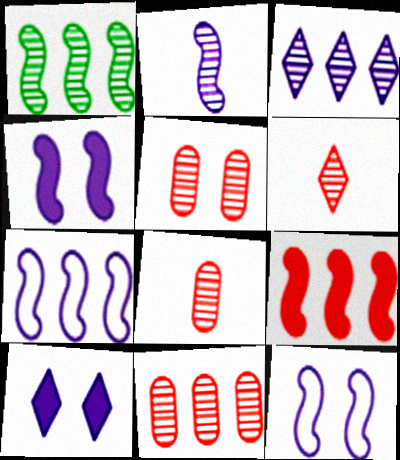[[1, 3, 11], 
[1, 7, 9], 
[2, 4, 7], 
[5, 8, 11]]